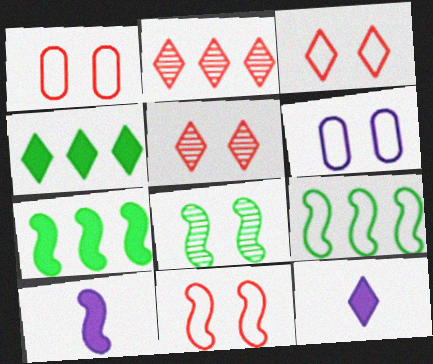[[1, 3, 11]]